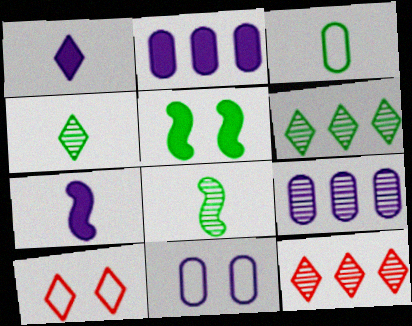[[1, 6, 10], 
[2, 8, 10], 
[3, 5, 6]]